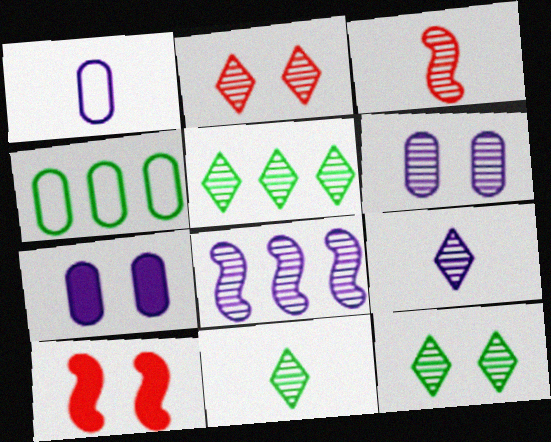[[1, 5, 10], 
[2, 5, 9], 
[3, 5, 6], 
[4, 9, 10], 
[5, 11, 12], 
[6, 8, 9]]